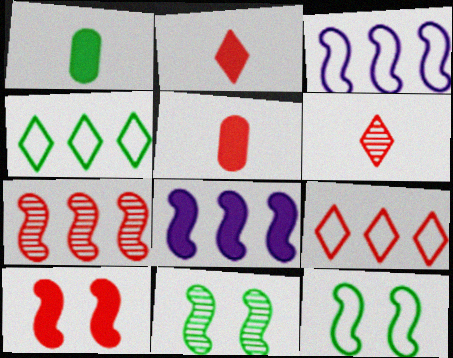[[1, 4, 11]]